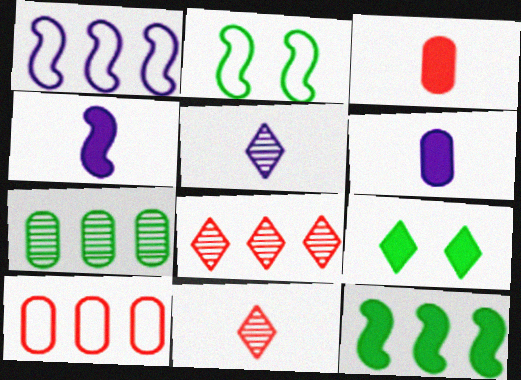[[2, 6, 8]]